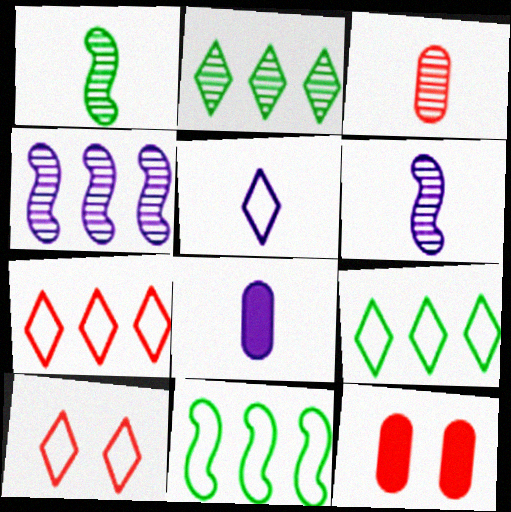[[5, 6, 8], 
[5, 9, 10], 
[6, 9, 12]]